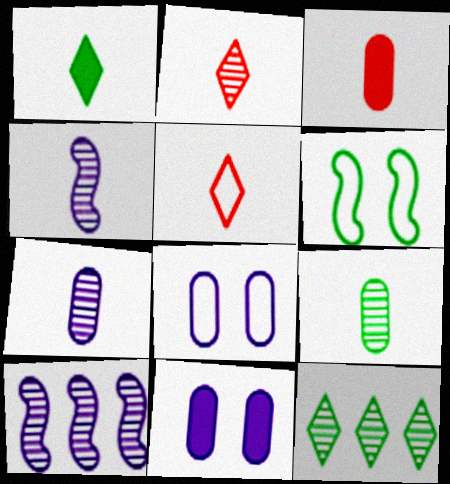[[2, 4, 9]]